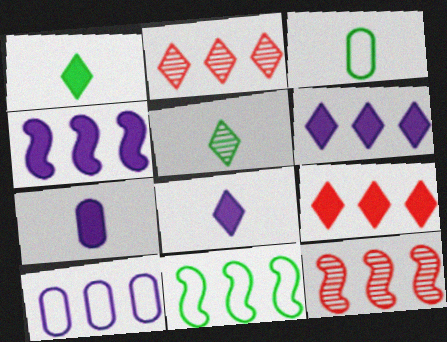[[4, 11, 12]]